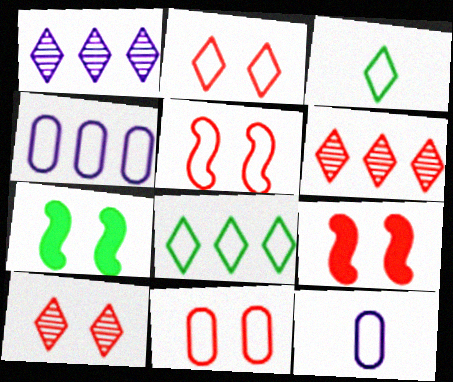[[2, 5, 11], 
[3, 4, 5], 
[5, 8, 12], 
[6, 7, 12], 
[9, 10, 11]]